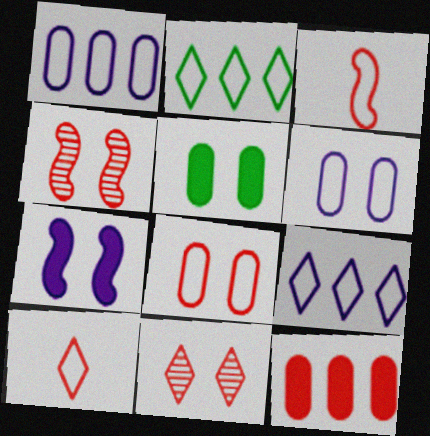[[2, 3, 6], 
[3, 11, 12], 
[4, 10, 12]]